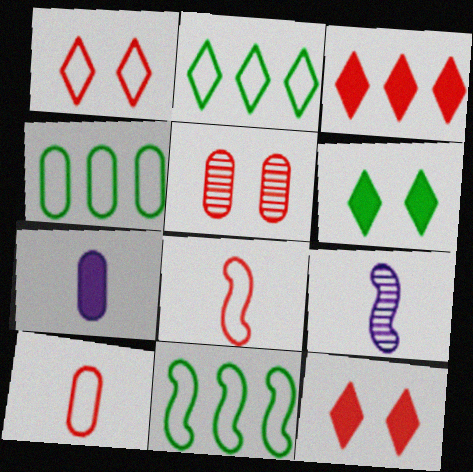[[2, 4, 11], 
[3, 5, 8], 
[4, 5, 7], 
[4, 9, 12]]